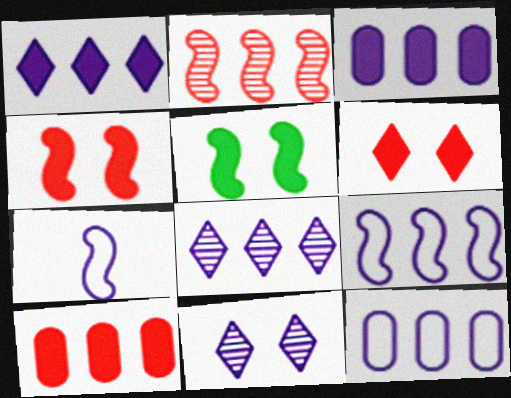[[2, 5, 7], 
[3, 7, 11], 
[3, 8, 9]]